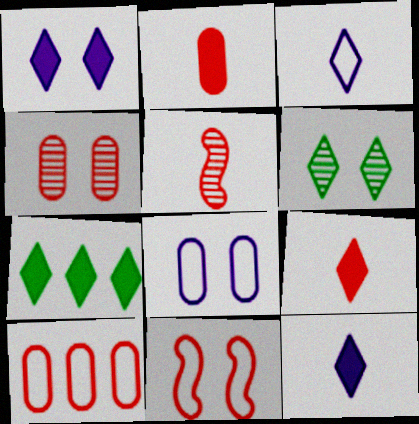[[1, 7, 9], 
[2, 4, 10], 
[5, 7, 8]]